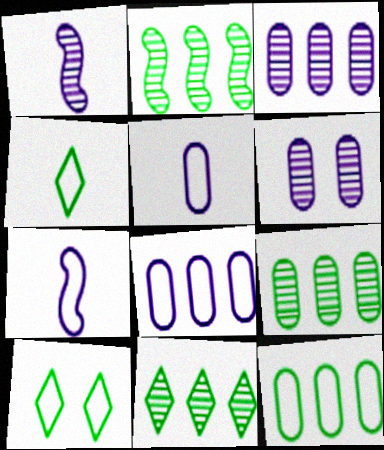[[2, 9, 11]]